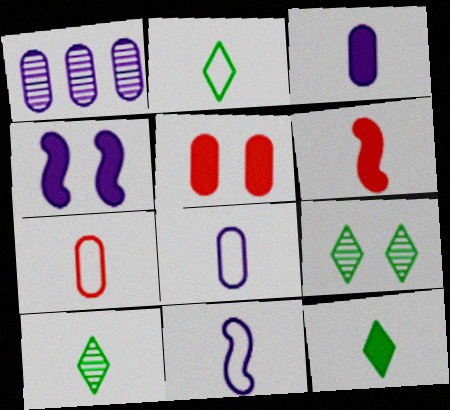[[2, 7, 11], 
[2, 10, 12], 
[3, 6, 12], 
[6, 8, 10]]